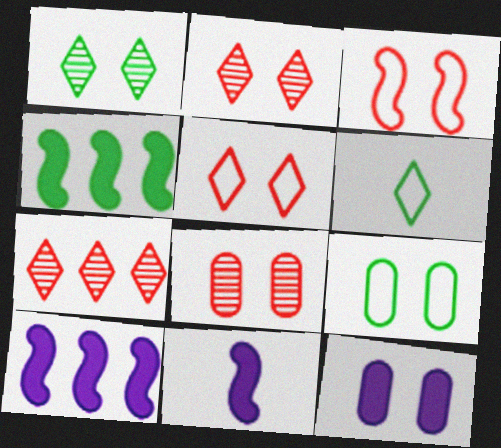[[1, 3, 12], 
[6, 8, 10], 
[7, 9, 11], 
[8, 9, 12]]